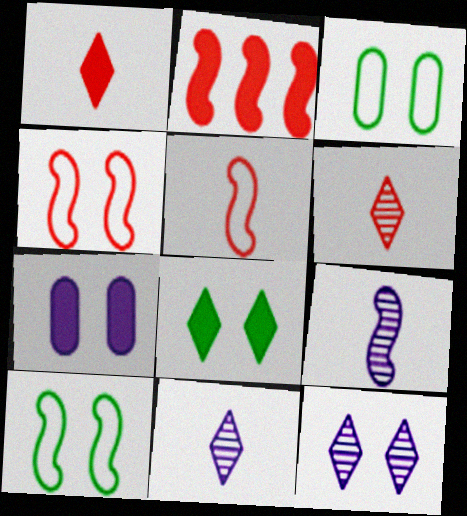[[2, 3, 11], 
[2, 9, 10]]